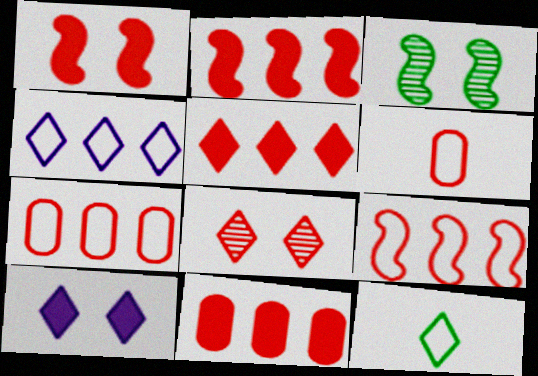[[2, 5, 11], 
[2, 6, 8]]